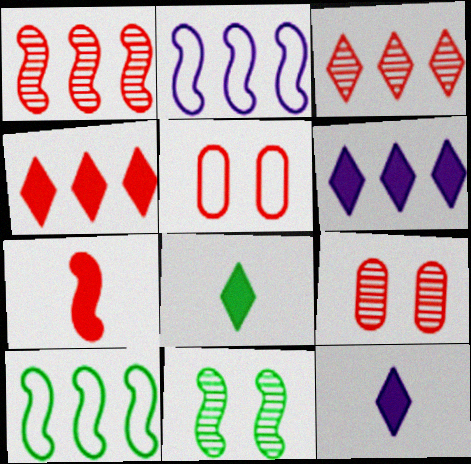[[2, 7, 11], 
[2, 8, 9], 
[3, 5, 7], 
[9, 10, 12]]